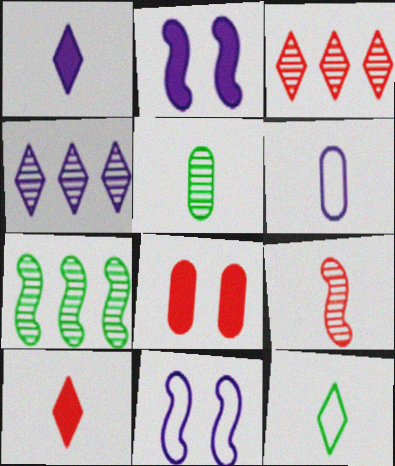[[2, 4, 6]]